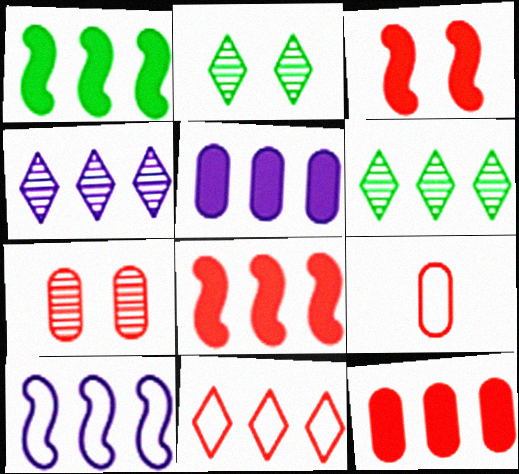[[4, 5, 10], 
[6, 10, 12], 
[7, 9, 12]]